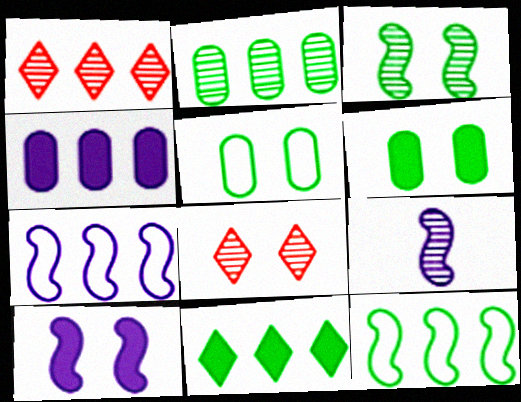[[1, 4, 12], 
[2, 8, 9], 
[2, 11, 12], 
[5, 8, 10], 
[7, 9, 10]]